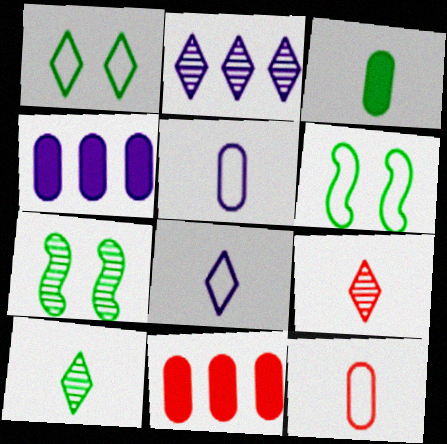[[4, 6, 9], 
[7, 8, 11]]